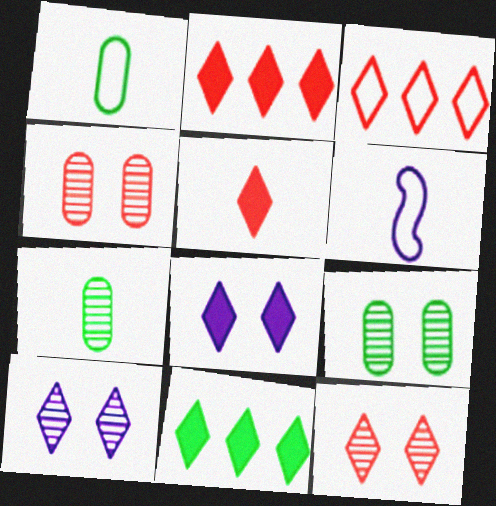[[2, 6, 9], 
[3, 5, 12], 
[4, 6, 11], 
[5, 6, 7], 
[5, 8, 11]]